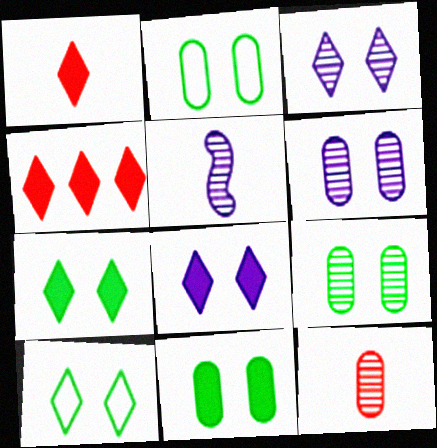[[2, 4, 5], 
[2, 9, 11]]